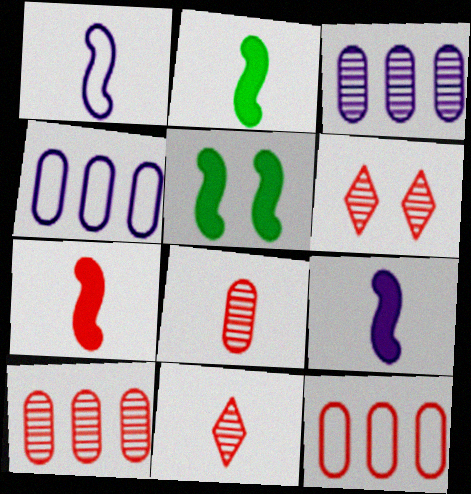[[2, 4, 6], 
[2, 7, 9], 
[4, 5, 11], 
[6, 7, 12]]